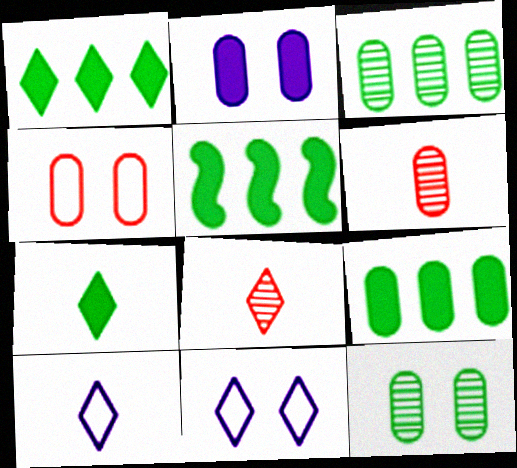[[1, 5, 9], 
[1, 8, 11], 
[2, 4, 12], 
[5, 6, 11], 
[7, 8, 10]]